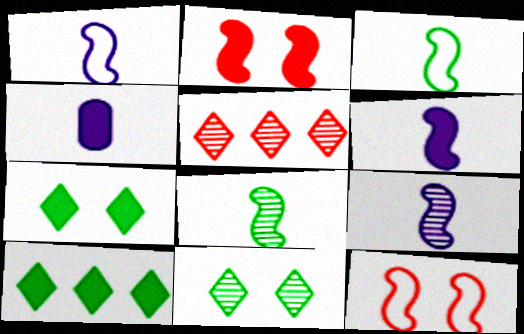[[1, 6, 9], 
[2, 4, 10]]